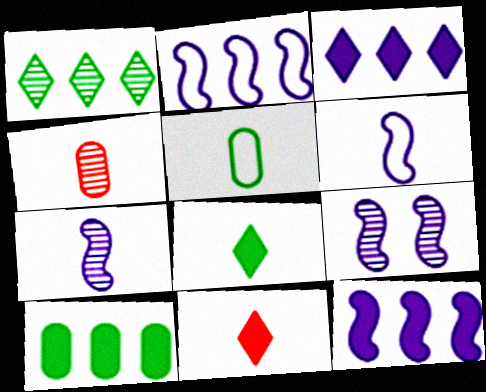[[1, 4, 9], 
[4, 6, 8], 
[5, 7, 11], 
[6, 9, 12]]